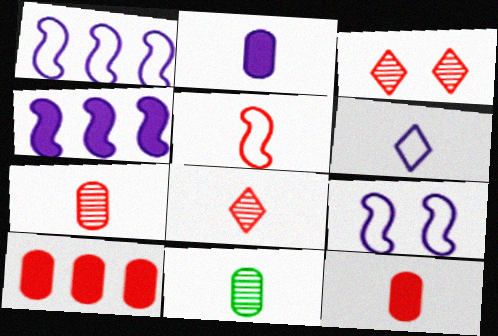[[3, 5, 10], 
[5, 8, 12]]